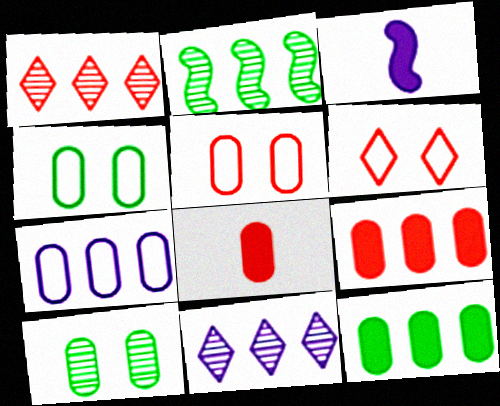[[1, 3, 4], 
[7, 8, 10]]